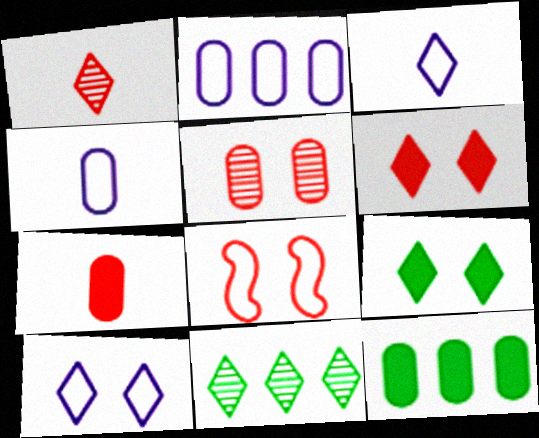[[3, 6, 11], 
[4, 5, 12], 
[5, 6, 8]]